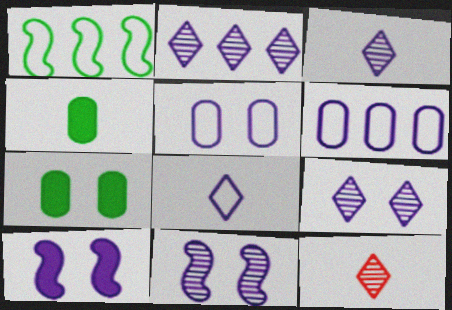[[2, 3, 9], 
[3, 6, 10], 
[5, 9, 10]]